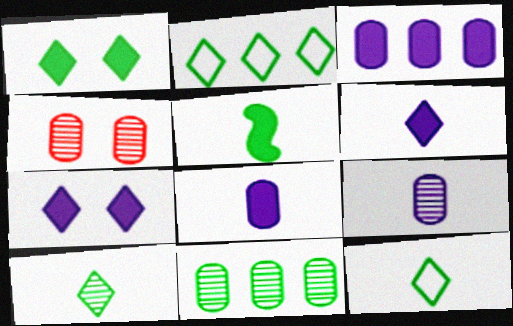[[1, 2, 10], 
[4, 9, 11]]